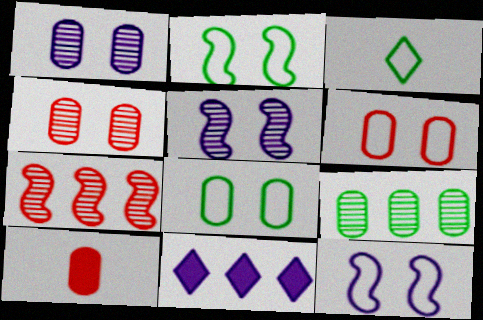[]